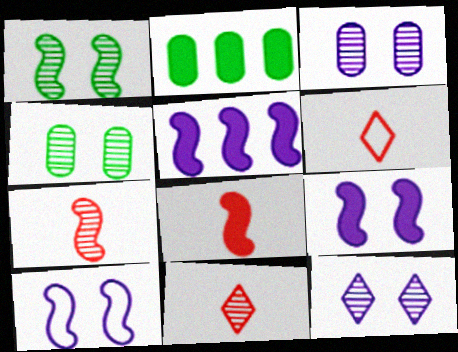[[2, 10, 11], 
[4, 5, 6]]